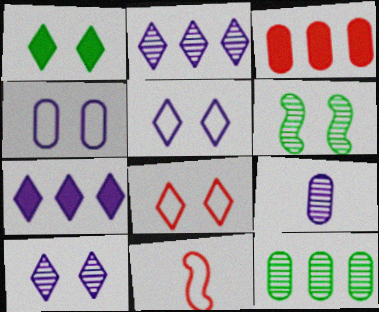[[1, 8, 10]]